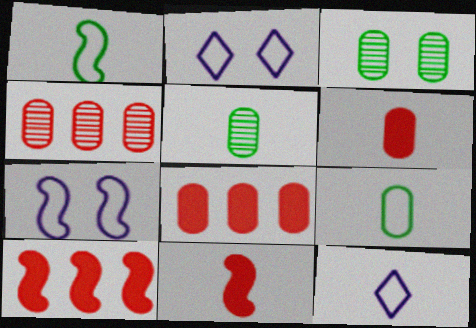[[2, 5, 10], 
[3, 10, 12], 
[5, 11, 12]]